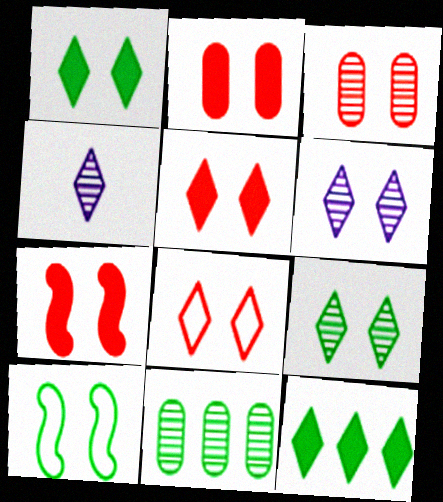[[1, 6, 8], 
[2, 5, 7], 
[2, 6, 10], 
[3, 7, 8], 
[4, 8, 12]]